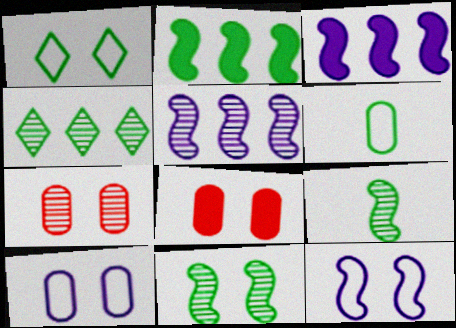[]